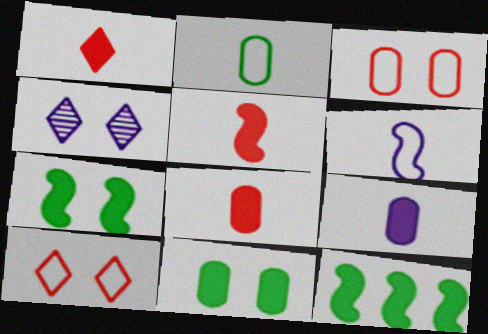[[1, 5, 8], 
[3, 4, 7]]